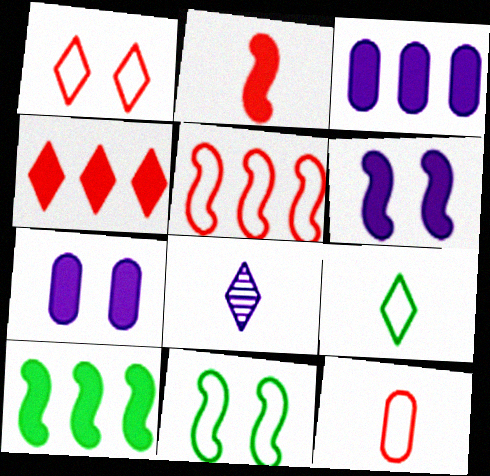[[1, 5, 12], 
[2, 6, 10], 
[3, 4, 10]]